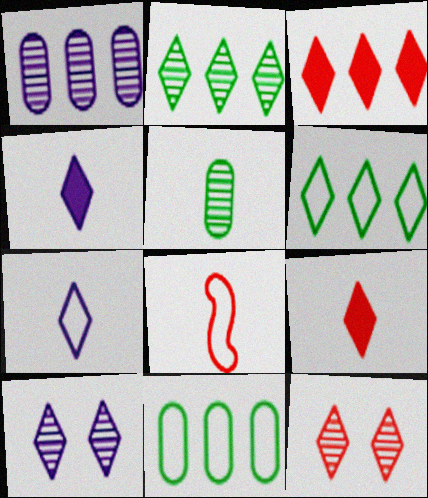[[4, 5, 8], 
[4, 6, 12], 
[6, 9, 10]]